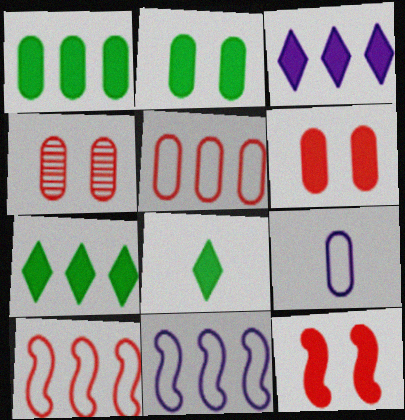[[1, 4, 9], 
[4, 8, 11]]